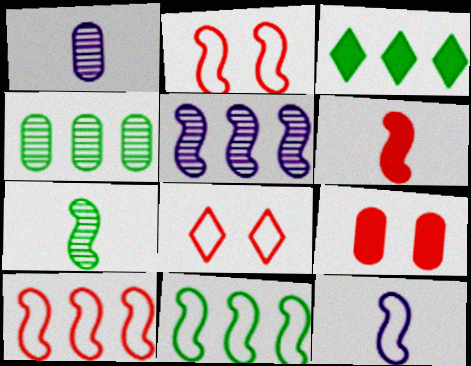[[1, 2, 3], 
[2, 11, 12], 
[3, 4, 11], 
[6, 7, 12]]